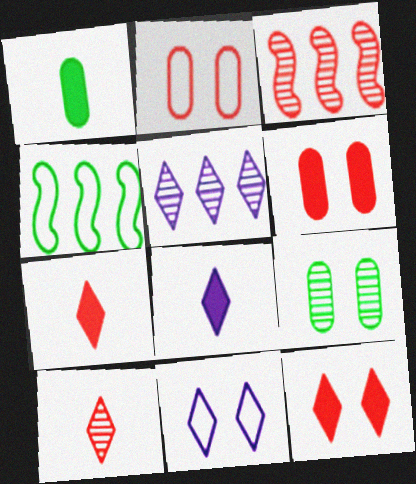[[1, 3, 11], 
[2, 3, 7], 
[5, 8, 11]]